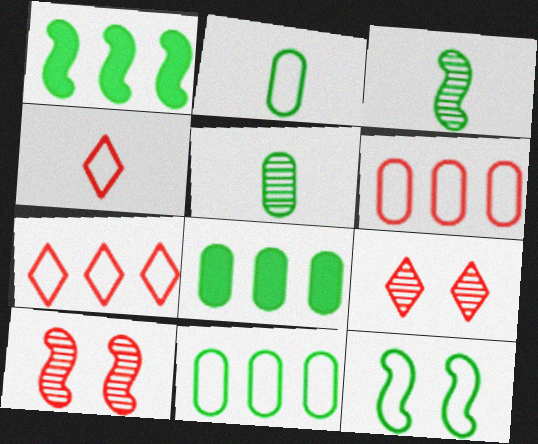[[1, 3, 12]]